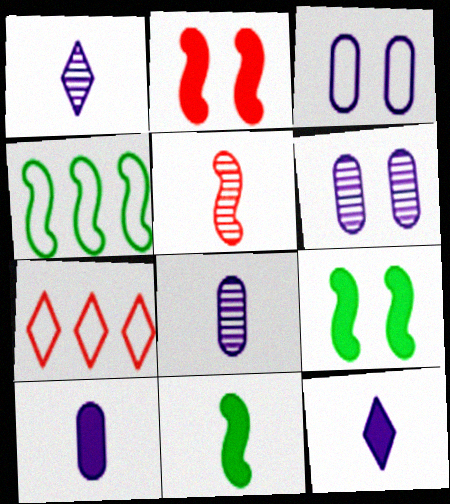[[6, 7, 11], 
[7, 8, 9]]